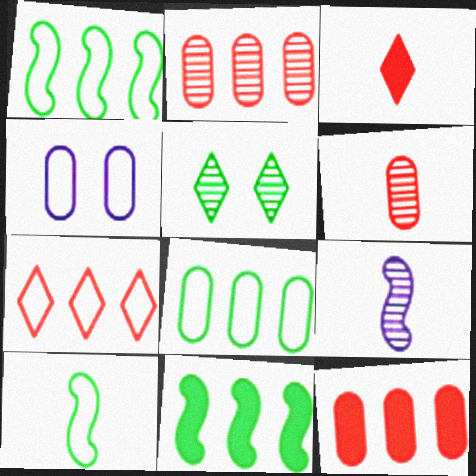[[2, 5, 9], 
[4, 7, 10]]